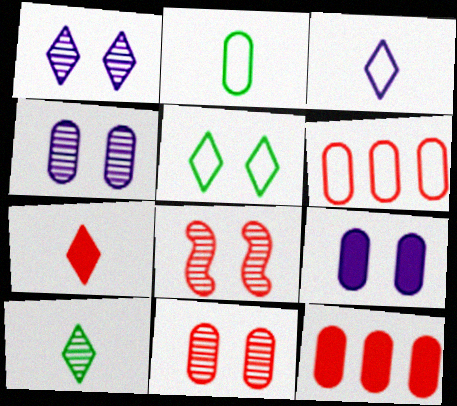[[2, 4, 12], 
[3, 7, 10], 
[5, 8, 9], 
[6, 7, 8]]